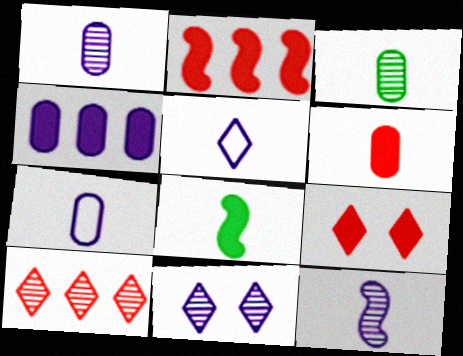[[2, 6, 9], 
[3, 6, 7], 
[4, 8, 9]]